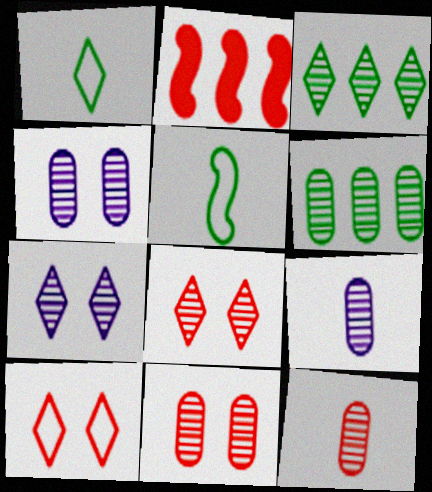[[1, 2, 4], 
[2, 10, 12], 
[4, 6, 12], 
[6, 9, 11]]